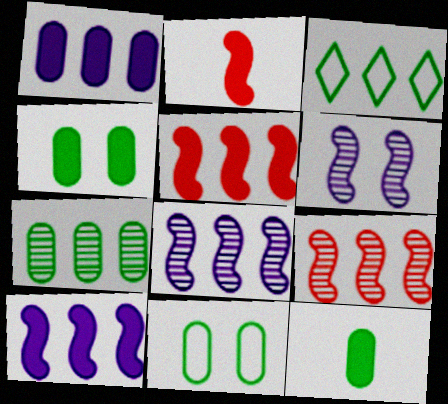[[1, 3, 9], 
[7, 11, 12]]